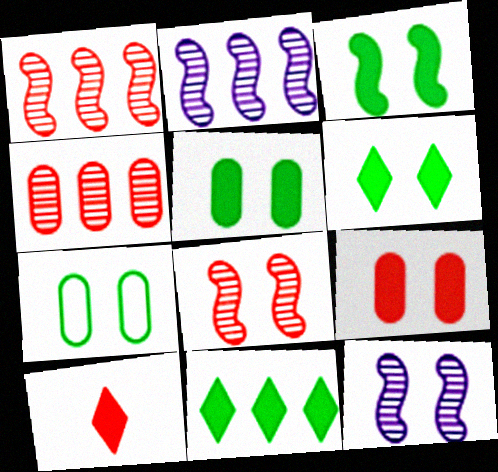[[2, 7, 10], 
[3, 5, 6]]